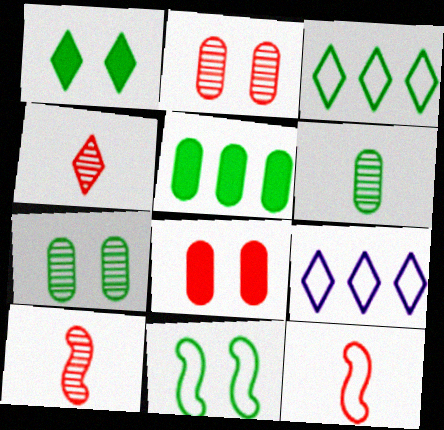[[1, 4, 9], 
[1, 7, 11]]